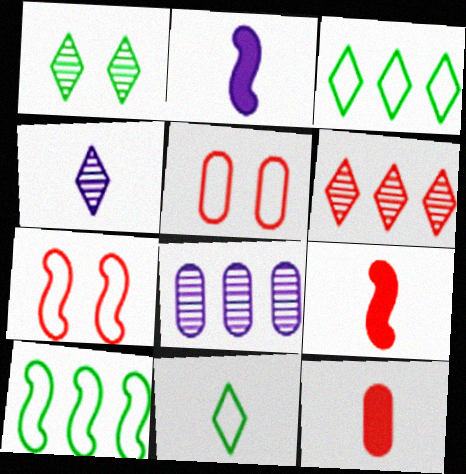[[1, 4, 6], 
[5, 6, 9], 
[6, 7, 12]]